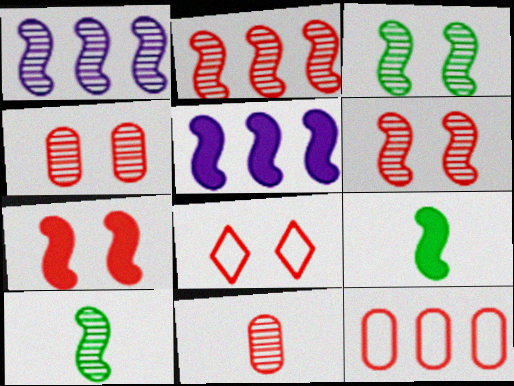[[1, 6, 10], 
[4, 7, 8], 
[5, 7, 9]]